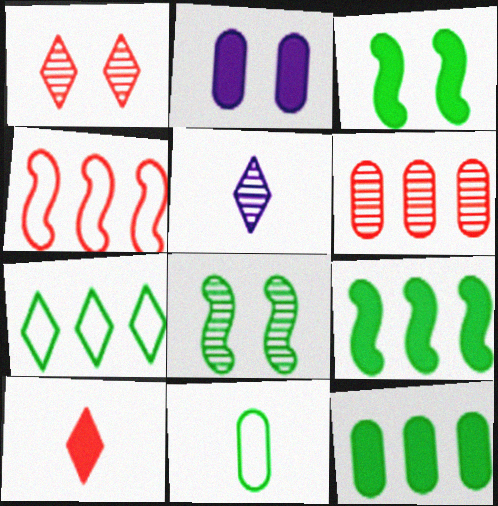[[2, 6, 11], 
[2, 9, 10], 
[5, 6, 8]]